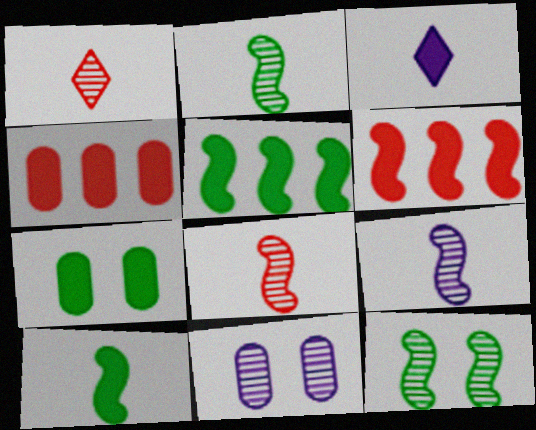[[2, 8, 9], 
[3, 6, 7]]